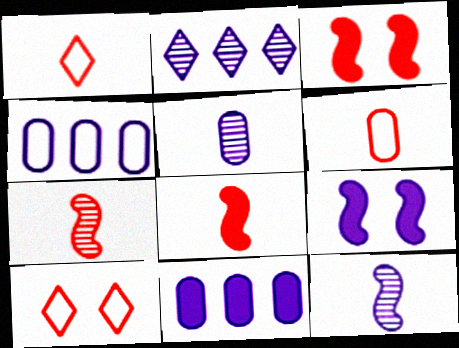[]